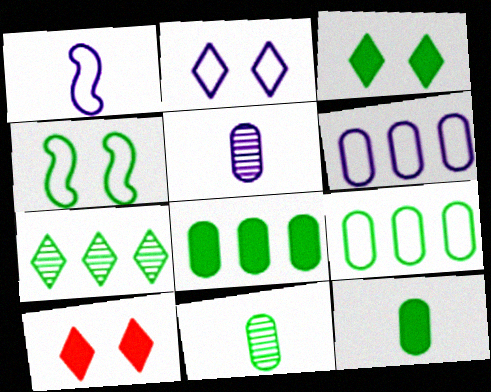[[1, 2, 6], 
[4, 7, 12]]